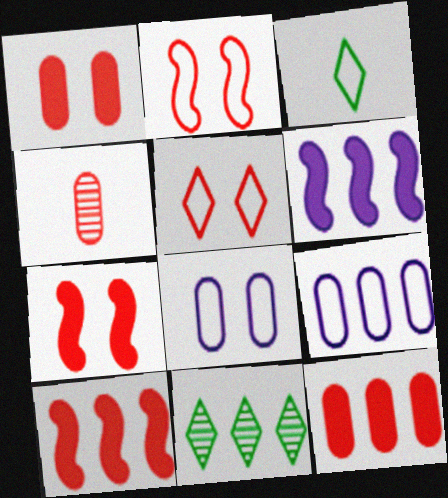[[2, 3, 9], 
[4, 5, 10], 
[9, 10, 11]]